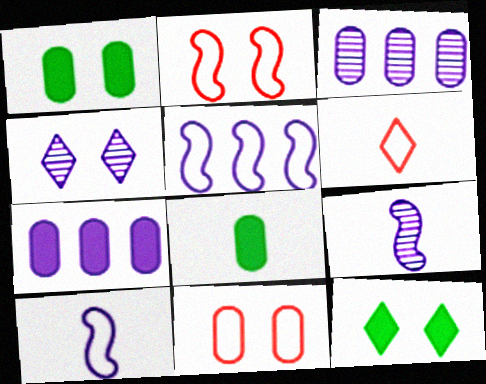[[1, 2, 4], 
[3, 4, 9], 
[3, 8, 11], 
[4, 7, 10], 
[6, 8, 9]]